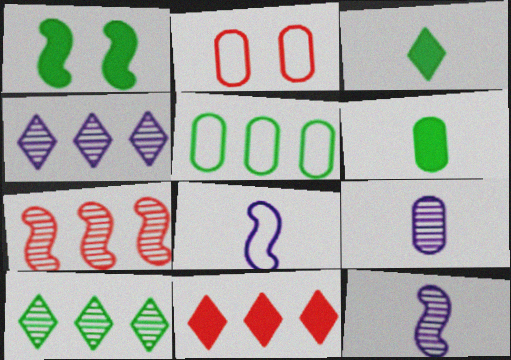[[1, 7, 8]]